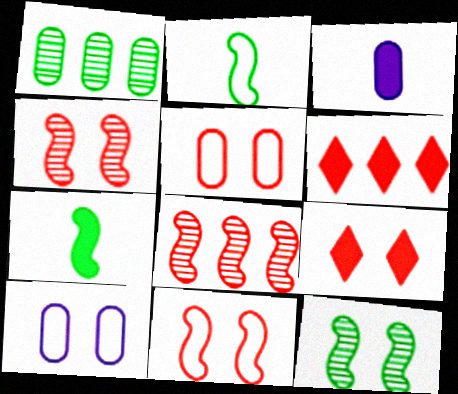[[1, 3, 5], 
[4, 5, 9], 
[9, 10, 12]]